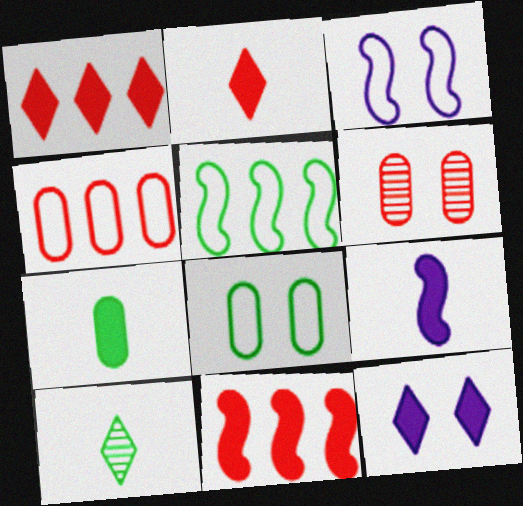[[2, 7, 9], 
[7, 11, 12]]